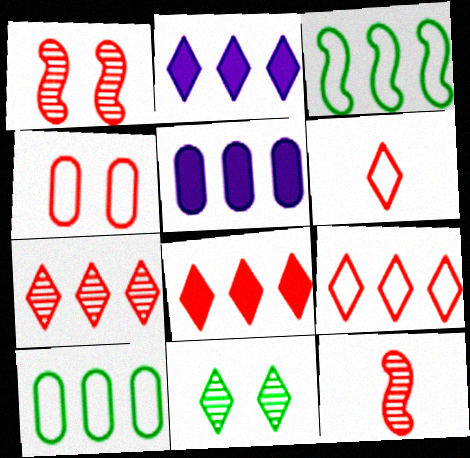[[2, 6, 11], 
[3, 5, 7], 
[4, 8, 12], 
[7, 8, 9]]